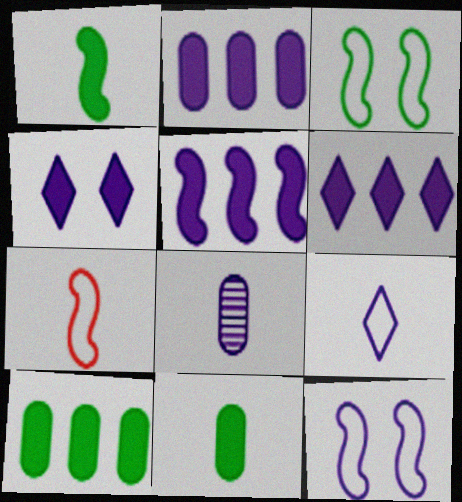[[2, 5, 6], 
[6, 8, 12]]